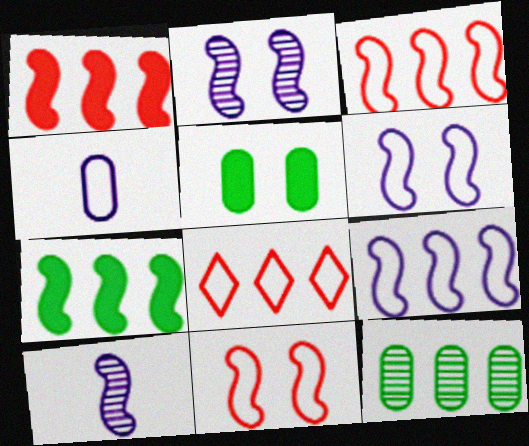[[5, 8, 10], 
[7, 10, 11]]